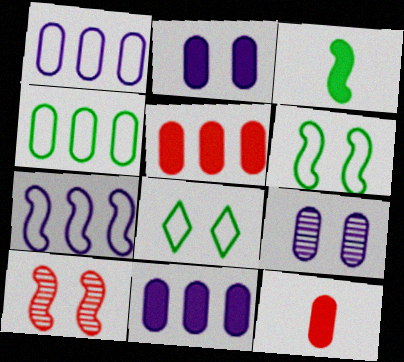[[2, 8, 10], 
[3, 7, 10], 
[4, 9, 12]]